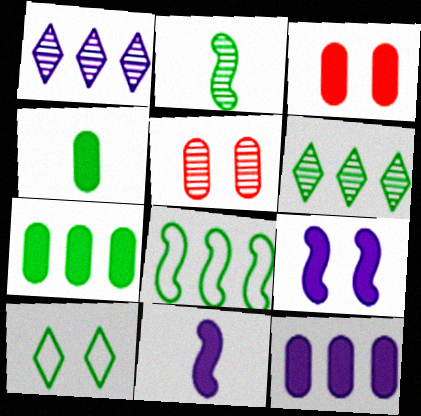[[1, 2, 5], 
[2, 7, 10], 
[3, 4, 12], 
[5, 9, 10], 
[6, 7, 8]]